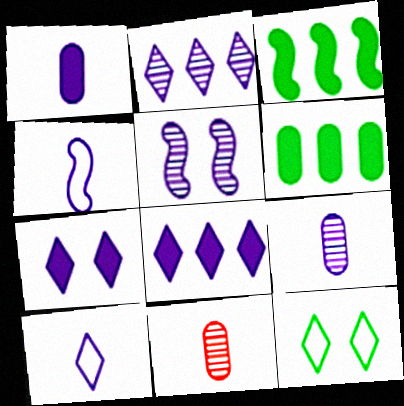[[2, 5, 9], 
[2, 7, 10]]